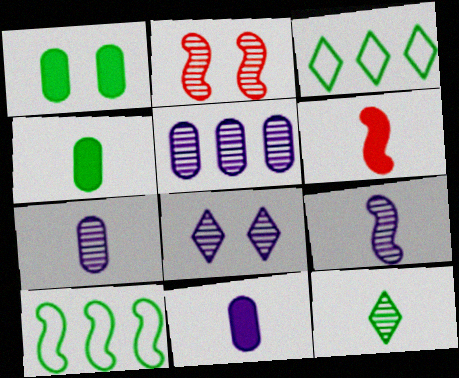[[1, 10, 12], 
[2, 3, 11], 
[2, 5, 12], 
[5, 8, 9]]